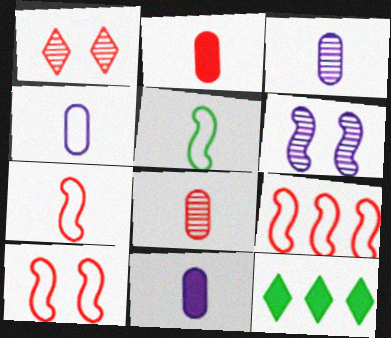[[1, 2, 9], 
[3, 4, 11], 
[3, 10, 12], 
[7, 9, 10]]